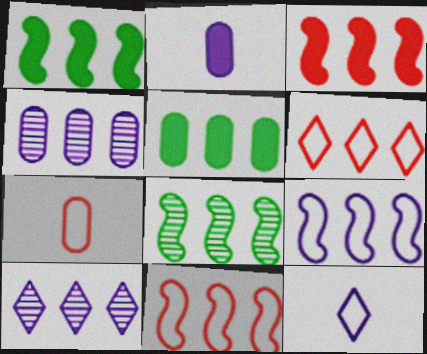[[1, 4, 6], 
[3, 8, 9], 
[5, 10, 11]]